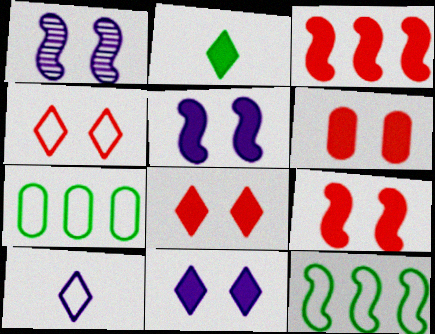[[6, 8, 9]]